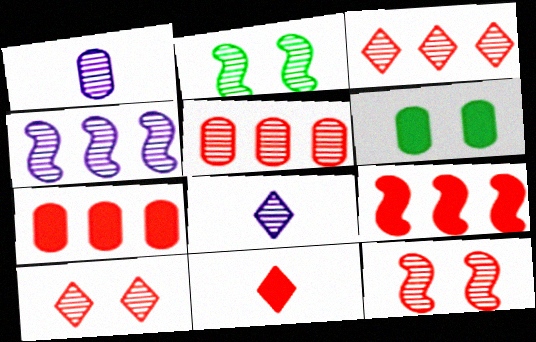[[1, 2, 3], 
[2, 5, 8]]